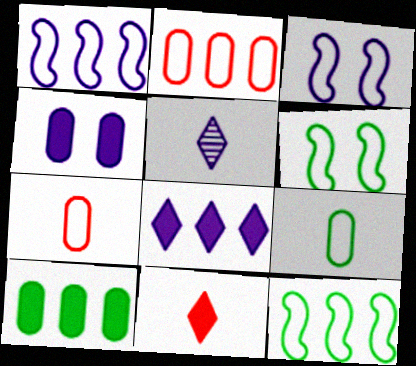[[1, 4, 5]]